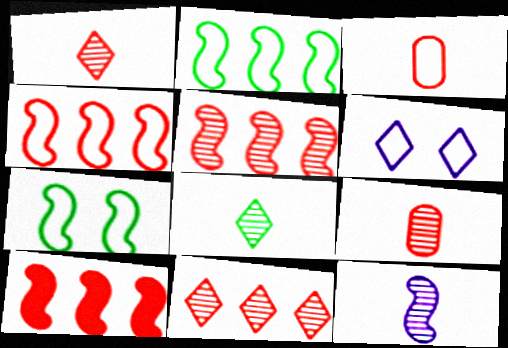[[2, 3, 6], 
[4, 5, 10], 
[7, 10, 12], 
[8, 9, 12]]